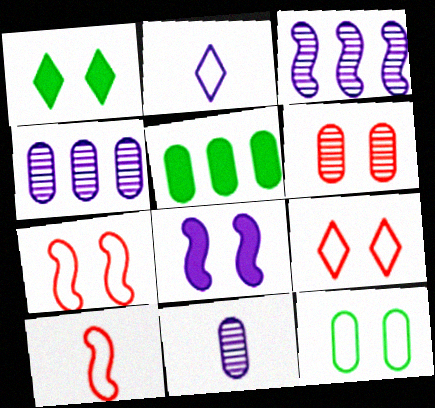[[1, 4, 10], 
[2, 4, 8]]